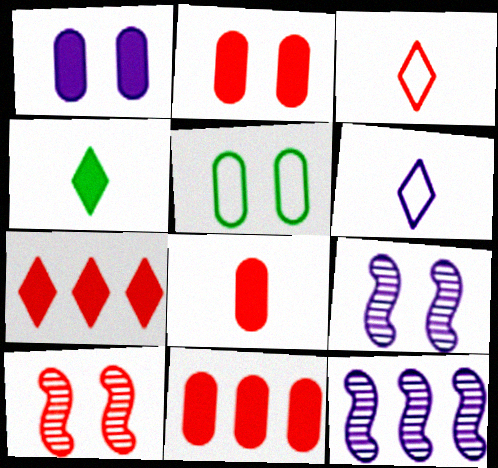[[1, 6, 12], 
[2, 8, 11], 
[3, 10, 11]]